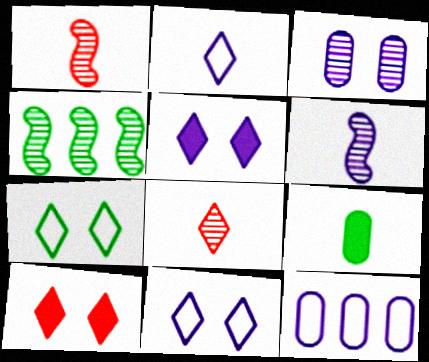[[1, 2, 9], 
[3, 4, 8], 
[4, 7, 9], 
[5, 6, 12]]